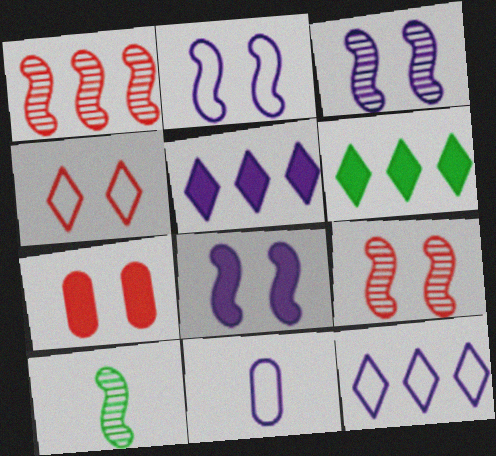[[1, 3, 10], 
[2, 3, 8], 
[2, 11, 12], 
[3, 5, 11], 
[4, 7, 9], 
[6, 9, 11], 
[7, 10, 12]]